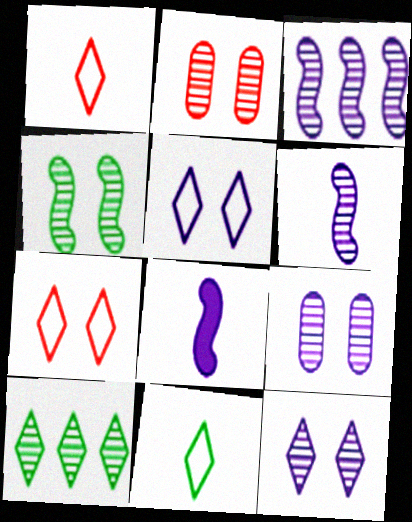[[2, 4, 12], 
[2, 6, 10]]